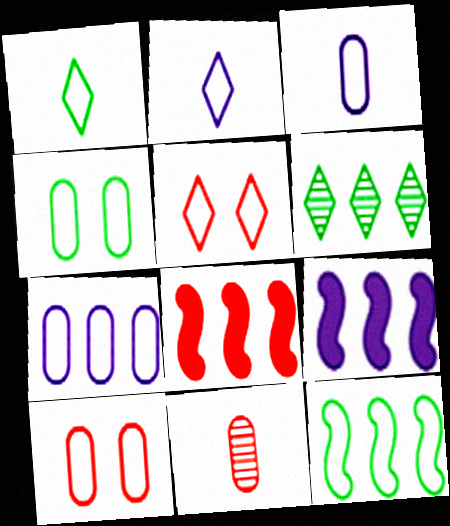[[1, 4, 12], 
[2, 10, 12], 
[3, 5, 12], 
[5, 8, 11], 
[6, 7, 8]]